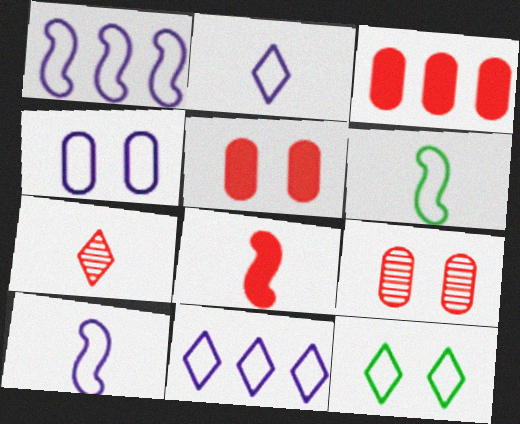[[1, 2, 4], 
[4, 10, 11]]